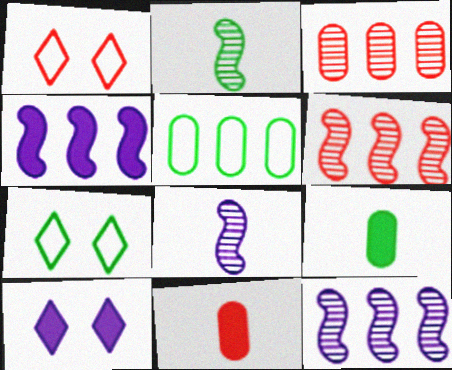[[1, 6, 11], 
[1, 9, 12], 
[7, 11, 12]]